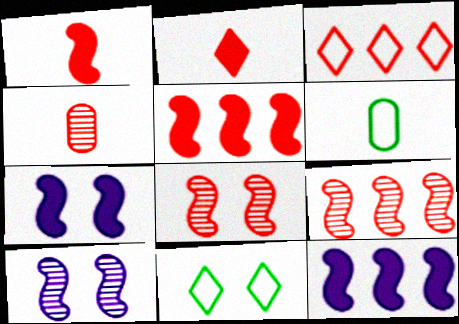[[4, 11, 12]]